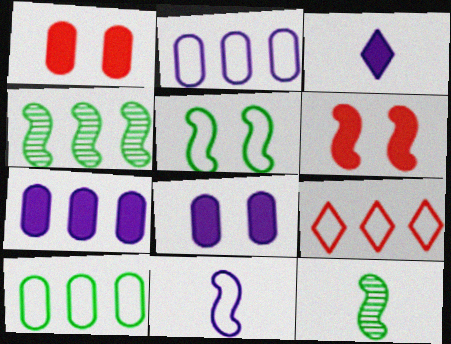[[4, 6, 11], 
[4, 7, 9], 
[8, 9, 12]]